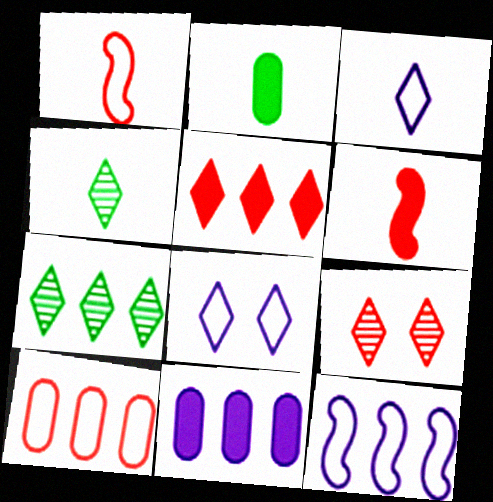[[2, 9, 12], 
[4, 5, 8], 
[6, 9, 10]]